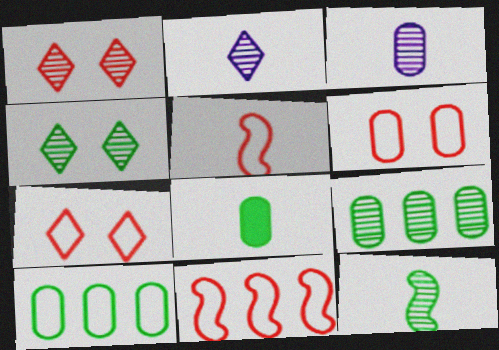[[2, 5, 8], 
[4, 9, 12]]